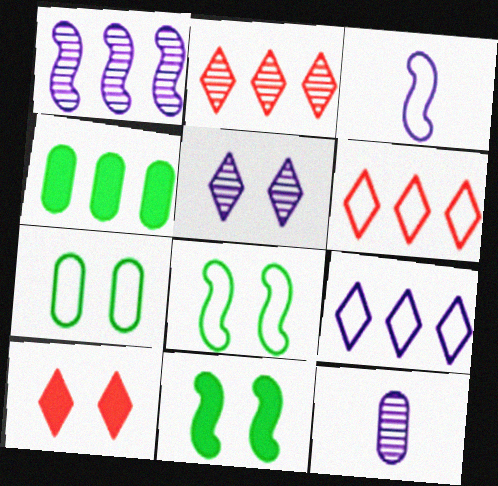[[1, 4, 6], 
[1, 5, 12], 
[3, 6, 7], 
[6, 11, 12]]